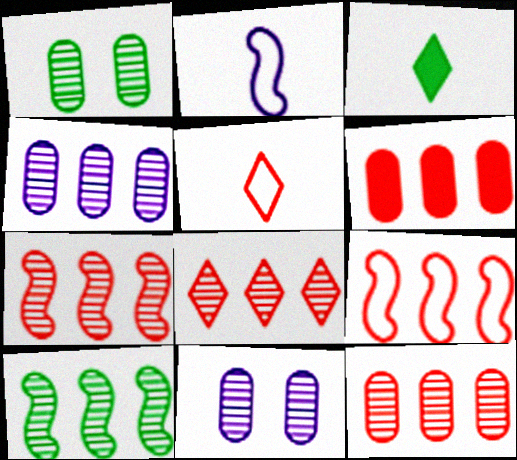[[3, 9, 11], 
[4, 8, 10], 
[6, 8, 9], 
[7, 8, 12]]